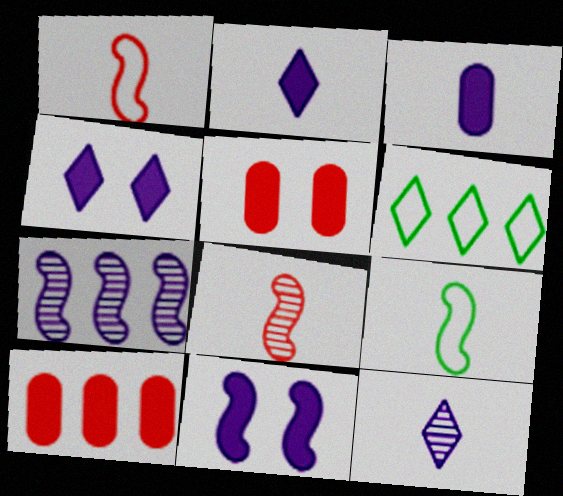[[6, 7, 10]]